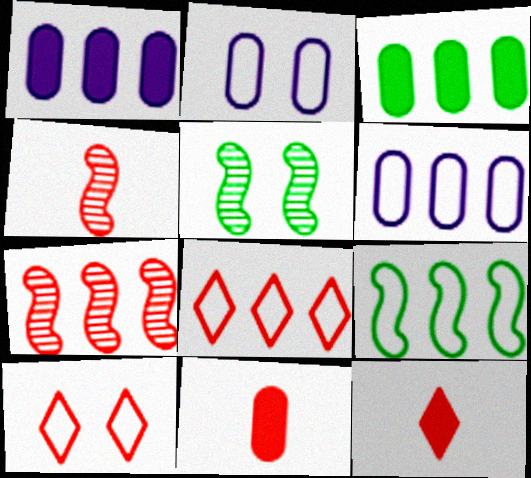[[5, 6, 12], 
[6, 8, 9], 
[7, 10, 11]]